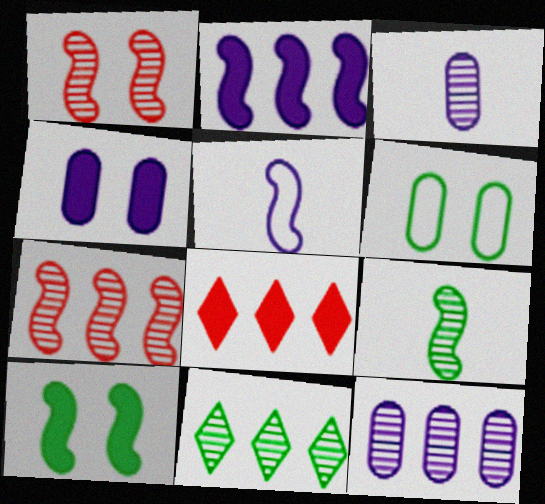[[1, 3, 11], 
[5, 7, 10], 
[7, 11, 12]]